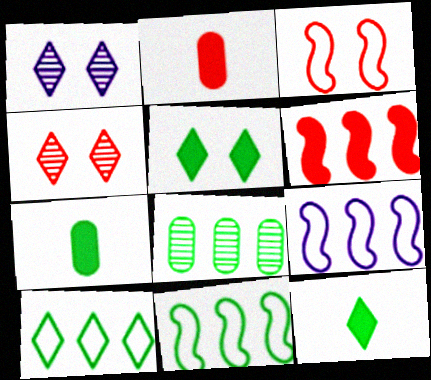[[1, 2, 11], 
[4, 7, 9]]